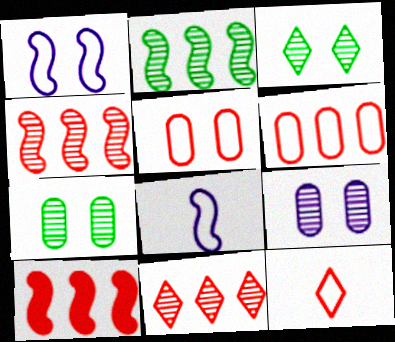[[6, 10, 11]]